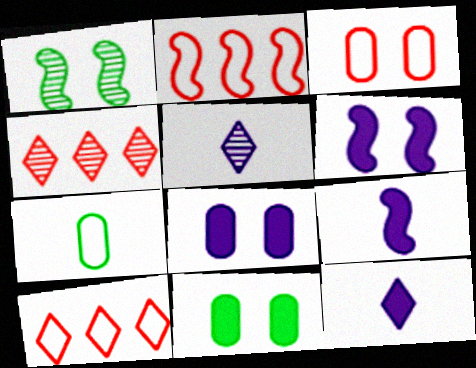[[1, 2, 9], 
[2, 5, 11], 
[4, 6, 7]]